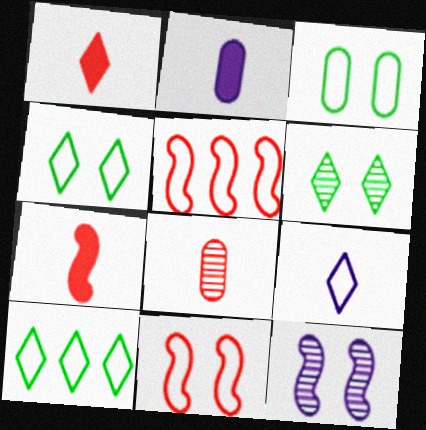[[2, 5, 6], 
[3, 5, 9]]